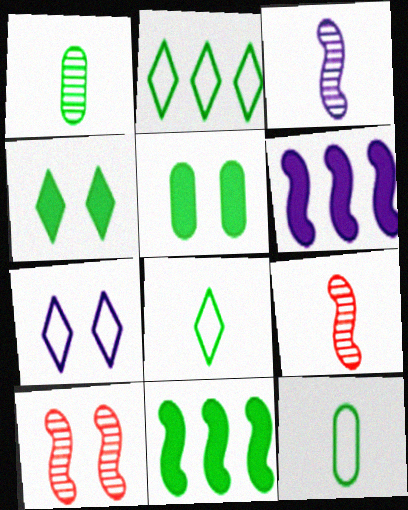[[5, 7, 10]]